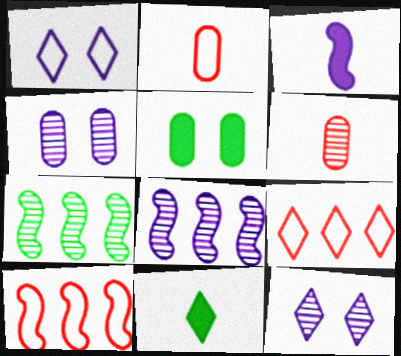[[4, 10, 11], 
[6, 7, 12], 
[9, 11, 12]]